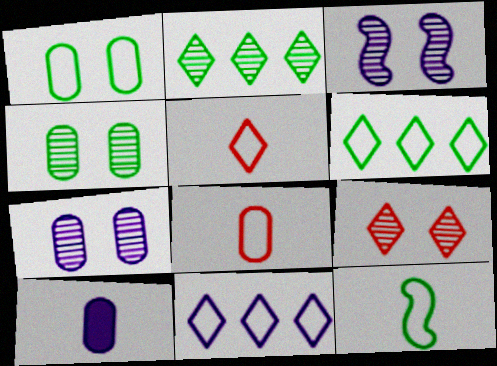[[1, 6, 12], 
[3, 4, 9], 
[3, 10, 11]]